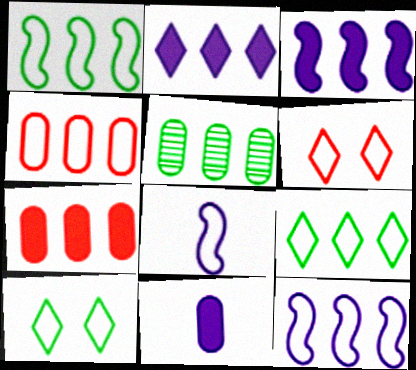[[4, 8, 10], 
[4, 9, 12]]